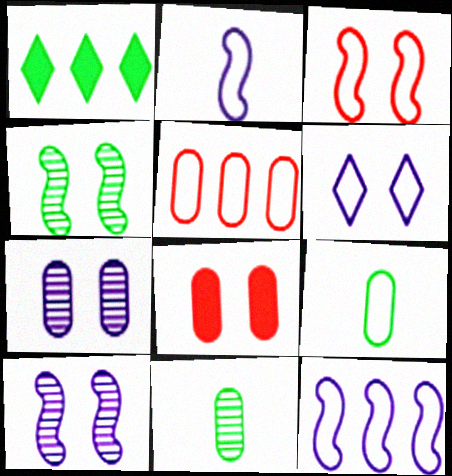[[1, 4, 9], 
[4, 6, 8]]